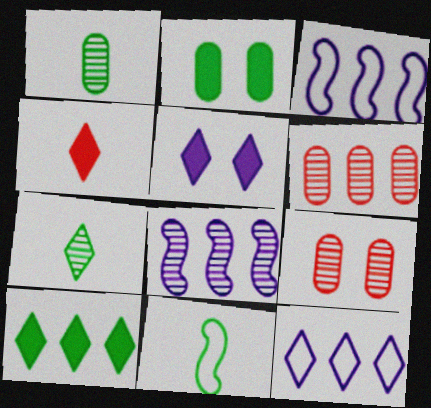[[3, 6, 10], 
[4, 5, 10], 
[5, 6, 11], 
[7, 8, 9]]